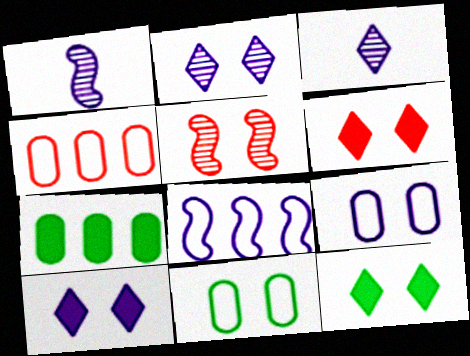[[1, 4, 12], 
[5, 9, 12], 
[5, 10, 11], 
[6, 10, 12]]